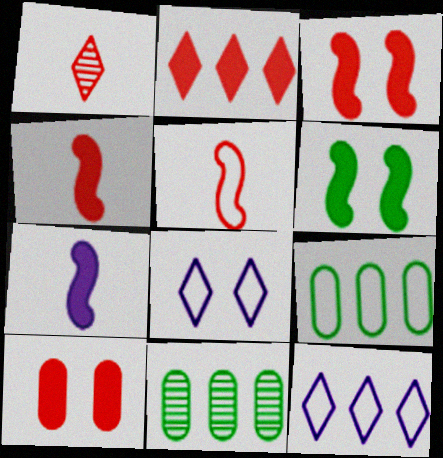[[2, 4, 10], 
[4, 8, 11], 
[5, 8, 9]]